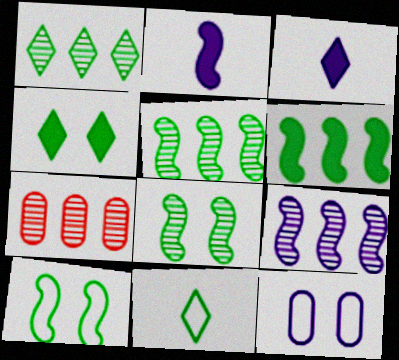[[1, 4, 11], 
[1, 7, 9], 
[3, 7, 10], 
[3, 9, 12]]